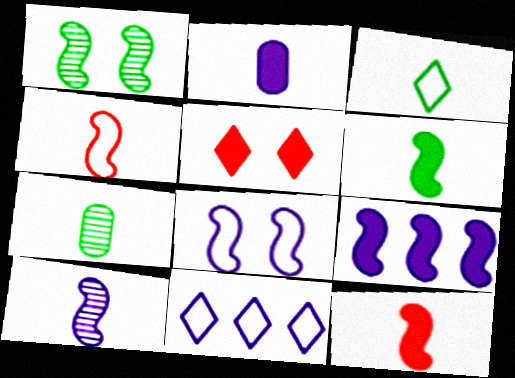[[1, 4, 9], 
[3, 6, 7], 
[4, 6, 10], 
[8, 9, 10]]